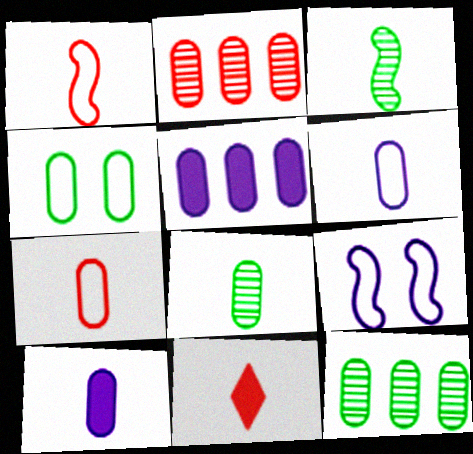[[2, 4, 10], 
[3, 6, 11], 
[7, 8, 10], 
[9, 11, 12]]